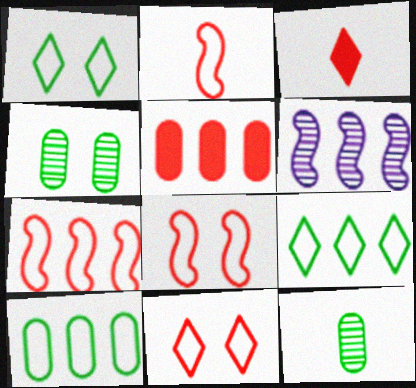[[2, 7, 8], 
[5, 6, 9]]